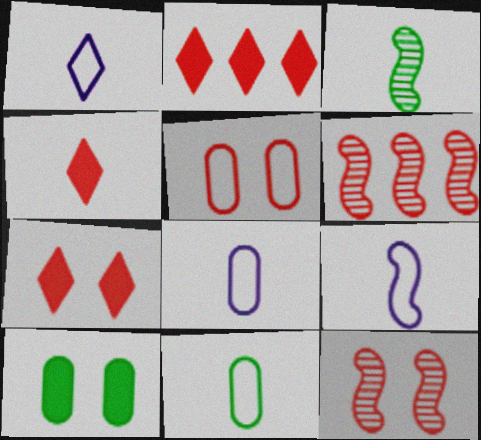[[1, 6, 10], 
[1, 8, 9], 
[2, 4, 7], 
[3, 4, 8], 
[4, 5, 6], 
[5, 7, 12]]